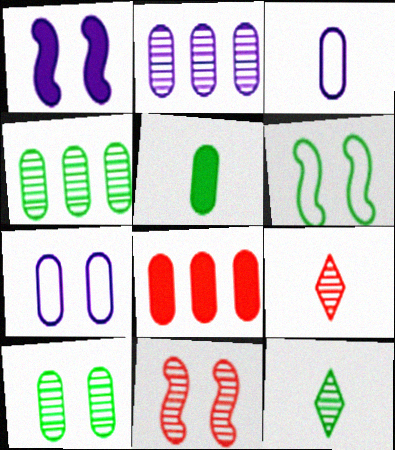[[1, 6, 11], 
[2, 11, 12], 
[3, 8, 10]]